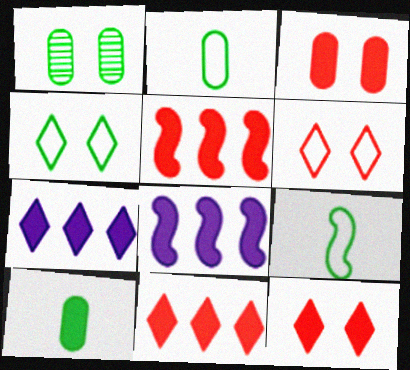[[8, 10, 12]]